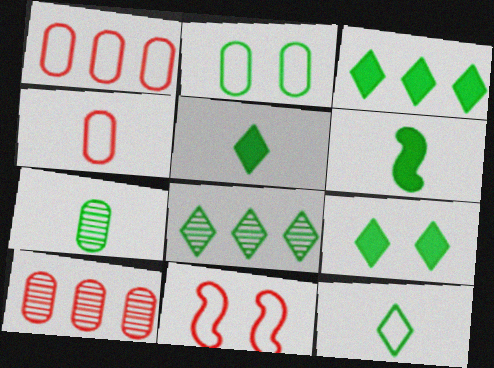[[2, 6, 8], 
[3, 5, 9], 
[6, 7, 12], 
[8, 9, 12]]